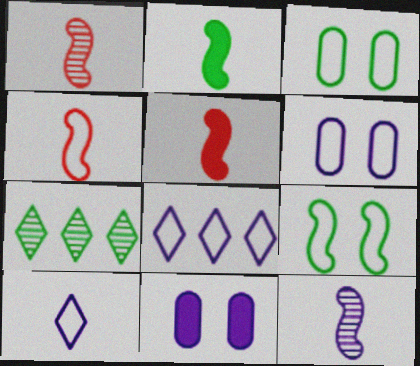[[1, 4, 5], 
[2, 3, 7], 
[2, 4, 12], 
[3, 4, 8], 
[4, 7, 11], 
[5, 6, 7], 
[8, 11, 12]]